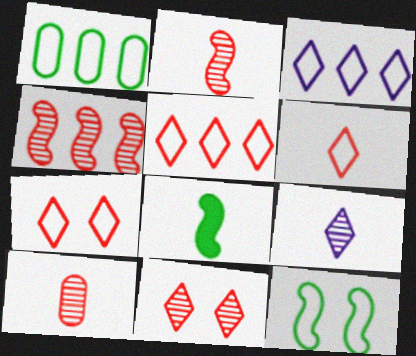[[4, 10, 11], 
[5, 6, 7]]